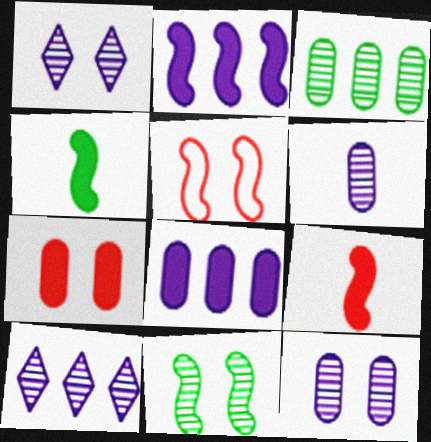[]